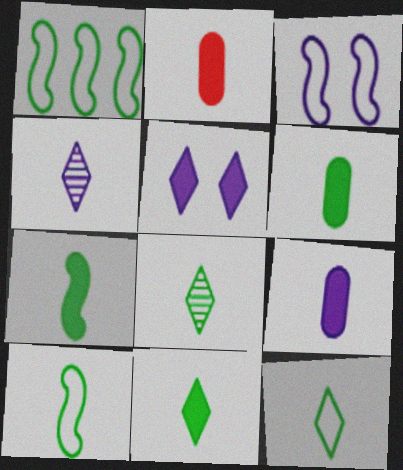[[2, 4, 10], 
[2, 6, 9], 
[6, 7, 11], 
[6, 8, 10], 
[8, 11, 12]]